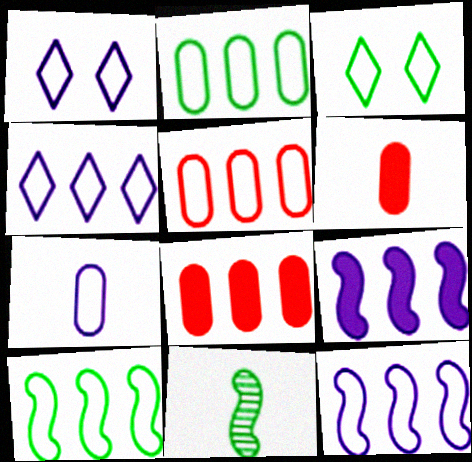[[1, 7, 12], 
[1, 8, 11], 
[4, 5, 10]]